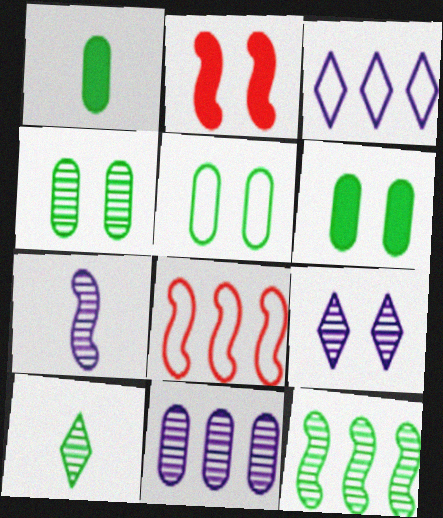[[1, 8, 9], 
[2, 5, 9], 
[4, 5, 6], 
[4, 10, 12], 
[7, 9, 11]]